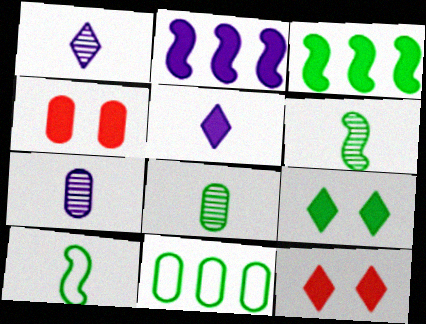[[3, 4, 5], 
[4, 7, 11], 
[6, 9, 11]]